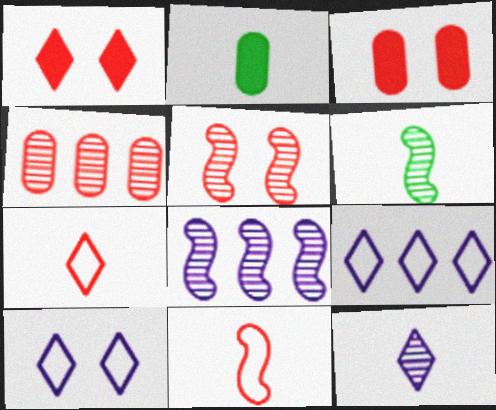[[1, 4, 11], 
[2, 5, 9], 
[2, 11, 12], 
[3, 6, 9], 
[5, 6, 8]]